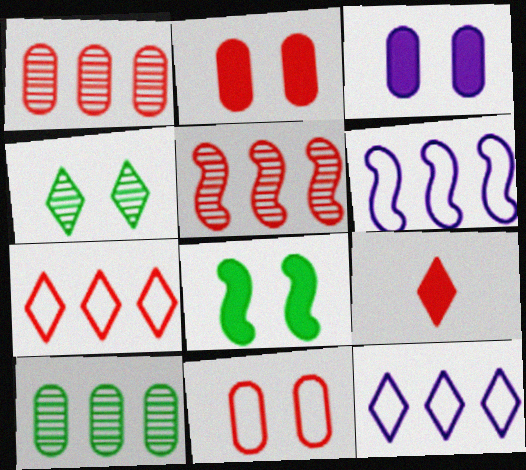[[4, 9, 12], 
[5, 9, 11]]